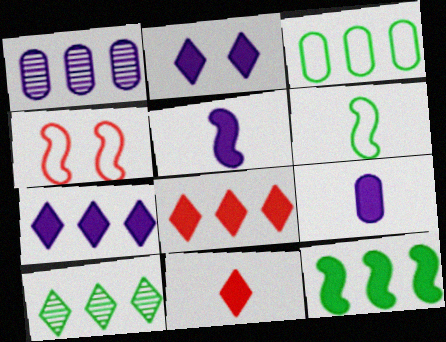[[3, 10, 12], 
[4, 9, 10]]